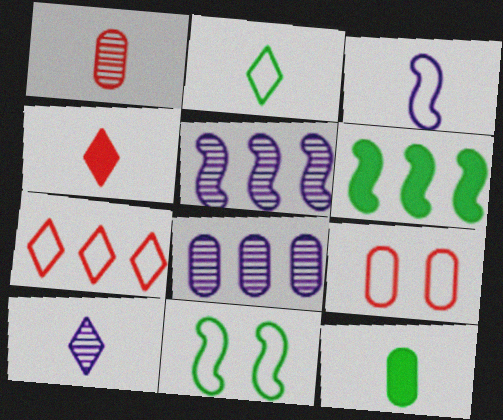[[2, 4, 10], 
[4, 8, 11], 
[6, 7, 8], 
[6, 9, 10], 
[8, 9, 12]]